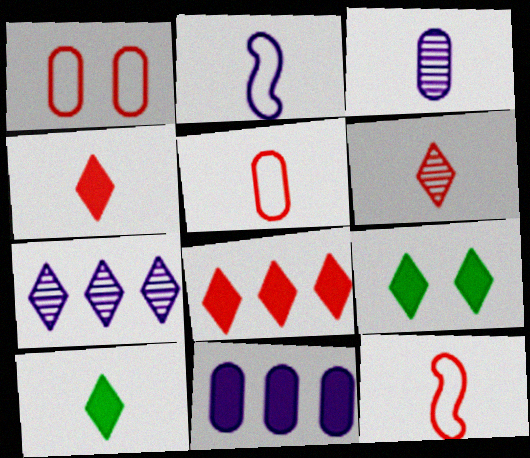[[3, 10, 12]]